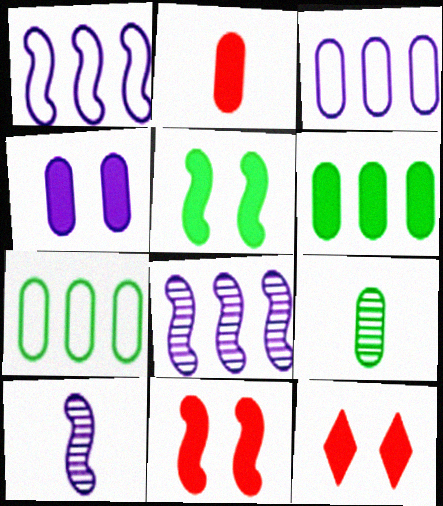[[1, 9, 12], 
[2, 4, 6], 
[4, 5, 12], 
[7, 10, 12]]